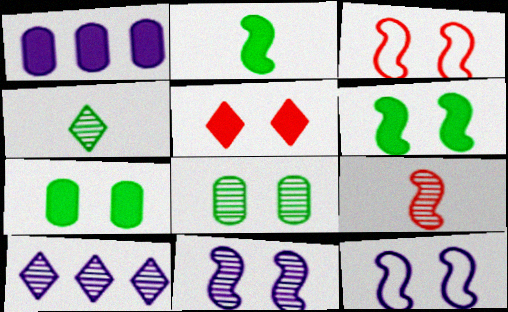[[1, 2, 5], 
[1, 3, 4], 
[3, 6, 11], 
[5, 8, 12], 
[8, 9, 10]]